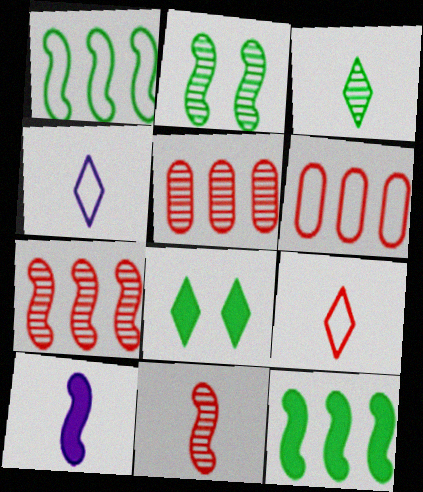[]